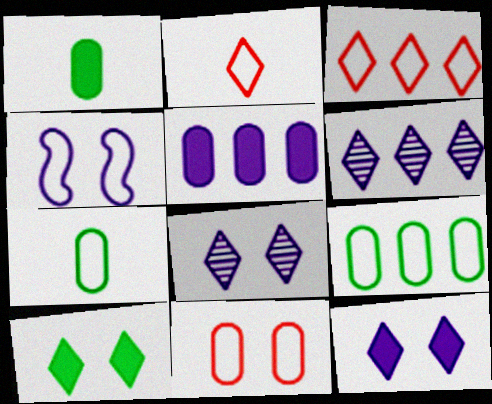[[2, 4, 9], 
[2, 6, 10], 
[3, 4, 7]]